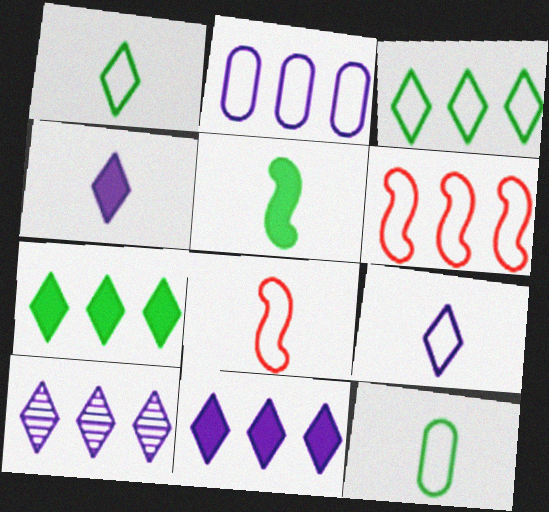[[2, 3, 6], 
[8, 9, 12]]